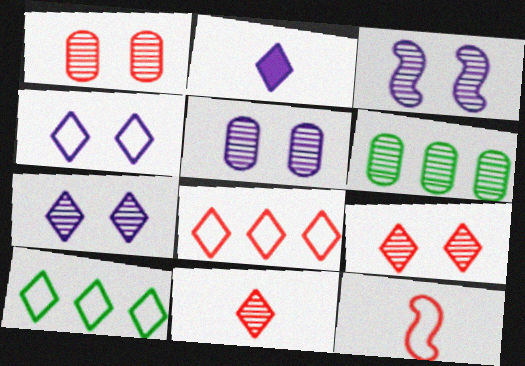[[2, 9, 10], 
[3, 5, 7], 
[3, 6, 11]]